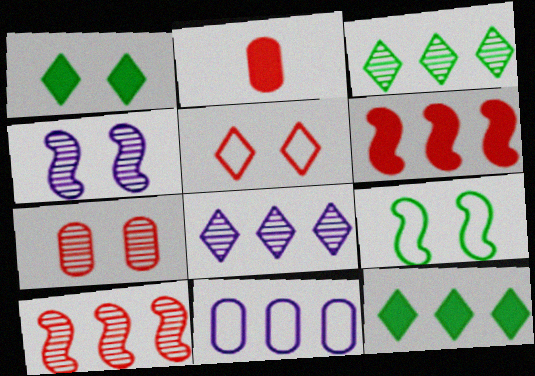[[2, 5, 10], 
[2, 8, 9], 
[3, 6, 11], 
[10, 11, 12]]